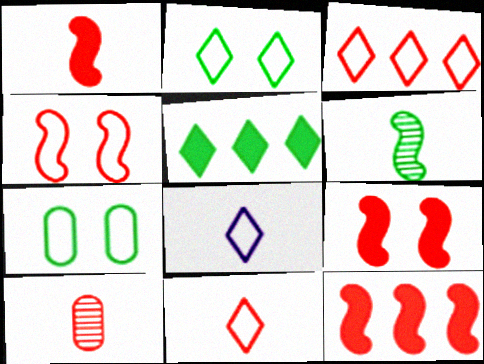[[1, 9, 12], 
[1, 10, 11], 
[2, 3, 8], 
[3, 9, 10], 
[5, 6, 7]]